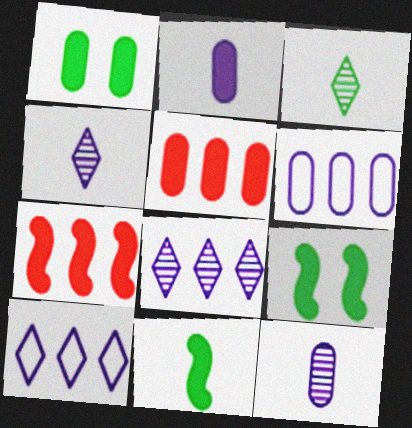[[1, 2, 5]]